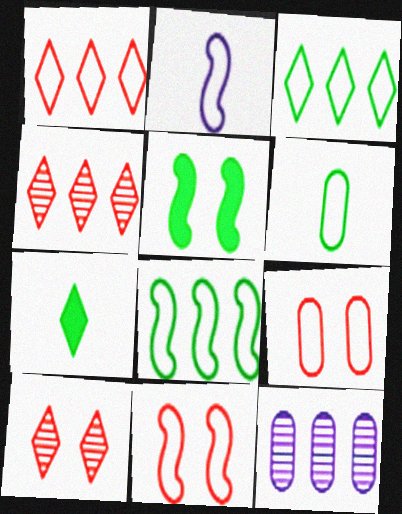[[2, 3, 9], 
[2, 8, 11], 
[7, 11, 12]]